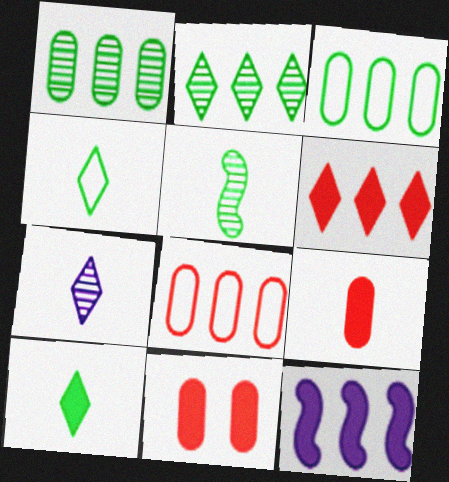[[2, 8, 12], 
[10, 11, 12]]